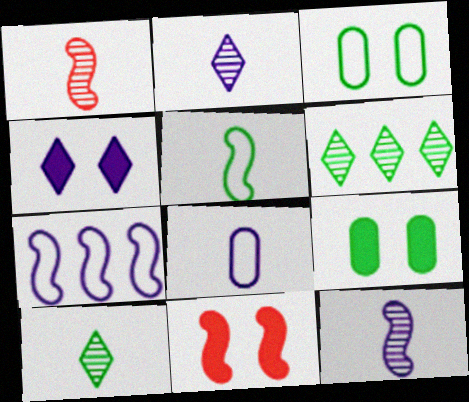[[4, 9, 11], 
[5, 6, 9], 
[6, 8, 11]]